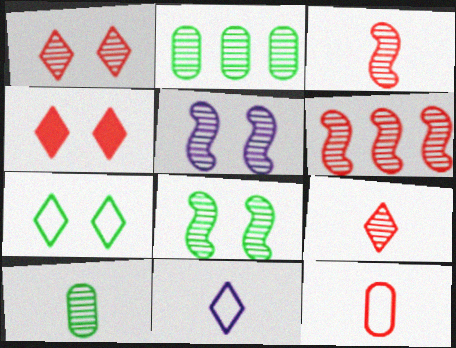[[2, 5, 9], 
[4, 6, 12]]